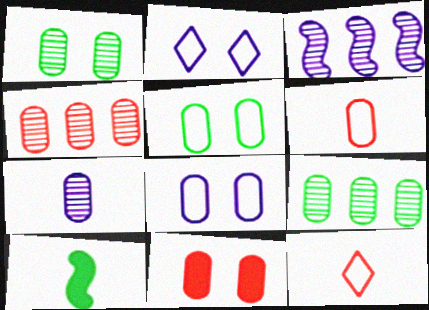[[1, 4, 7], 
[1, 8, 11], 
[2, 4, 10], 
[4, 6, 11], 
[7, 10, 12]]